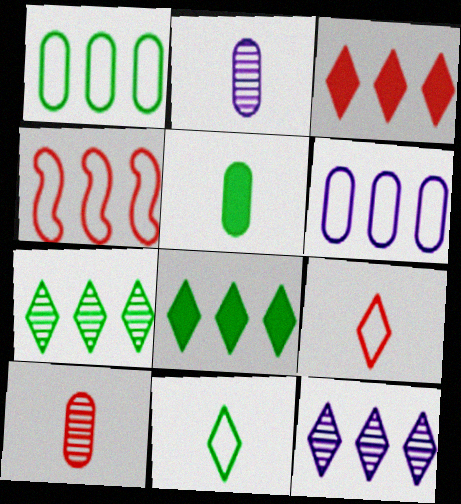[]